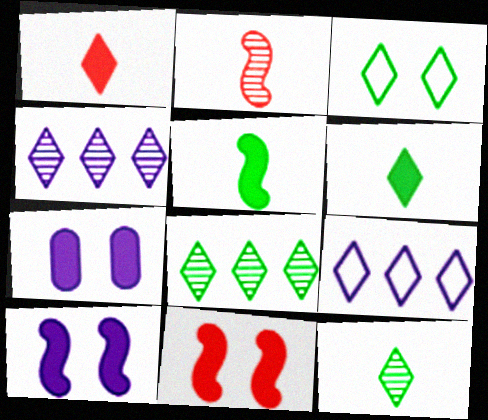[[1, 3, 4], 
[3, 6, 8]]